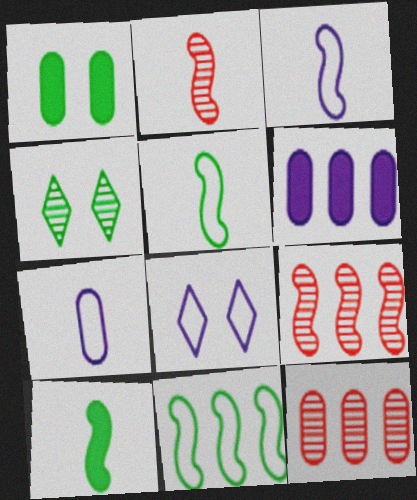[[1, 7, 12], 
[2, 3, 10], 
[8, 10, 12]]